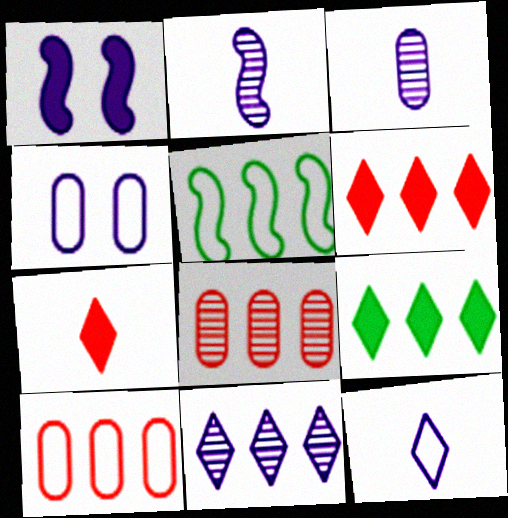[]